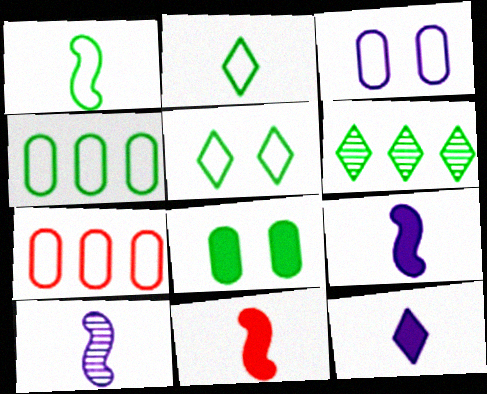[[1, 4, 5], 
[1, 6, 8], 
[1, 10, 11], 
[3, 6, 11]]